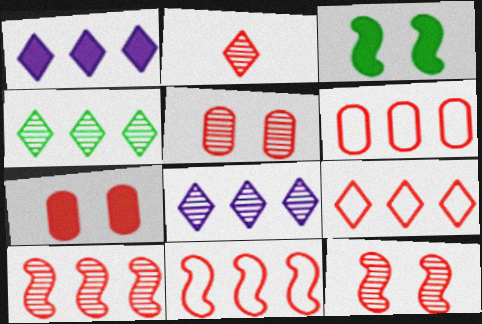[[1, 4, 9], 
[2, 5, 10], 
[2, 7, 11], 
[6, 9, 11]]